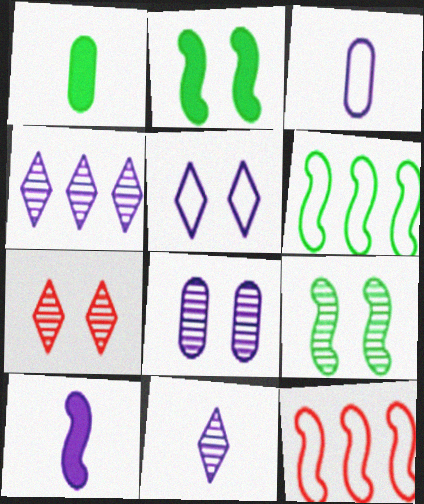[[3, 10, 11], 
[7, 8, 9], 
[9, 10, 12]]